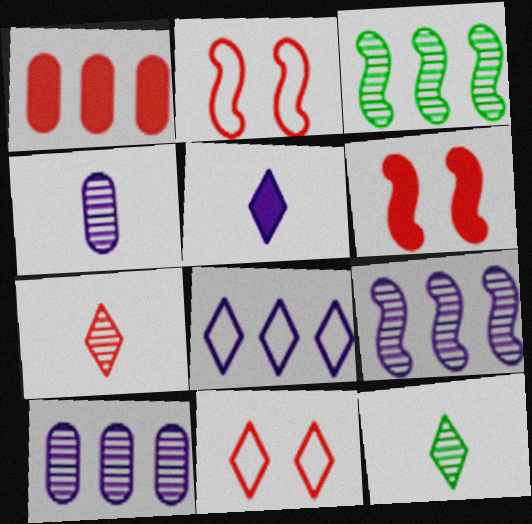[[1, 2, 7], 
[1, 3, 8]]